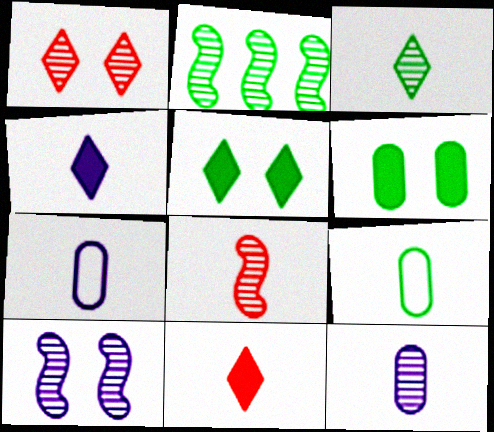[[1, 2, 12], 
[2, 5, 9], 
[2, 8, 10], 
[3, 8, 12], 
[4, 8, 9]]